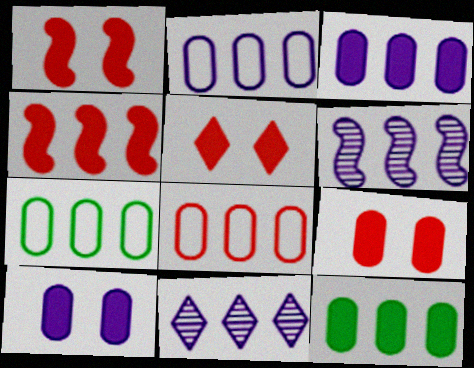[[1, 5, 9], 
[2, 7, 8], 
[4, 7, 11]]